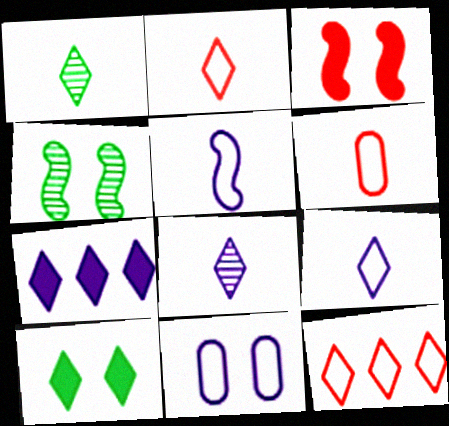[[4, 6, 7], 
[8, 10, 12]]